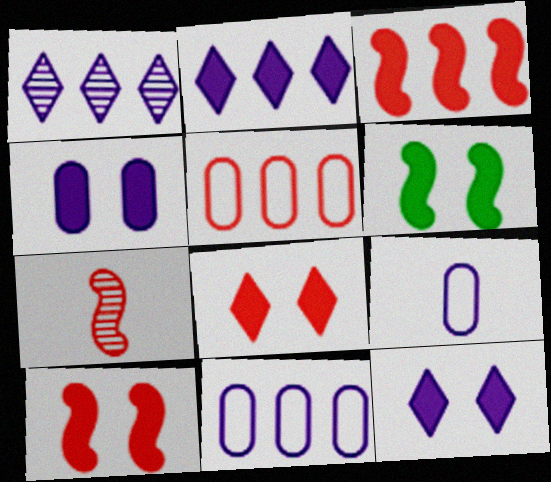[[4, 6, 8], 
[5, 7, 8]]